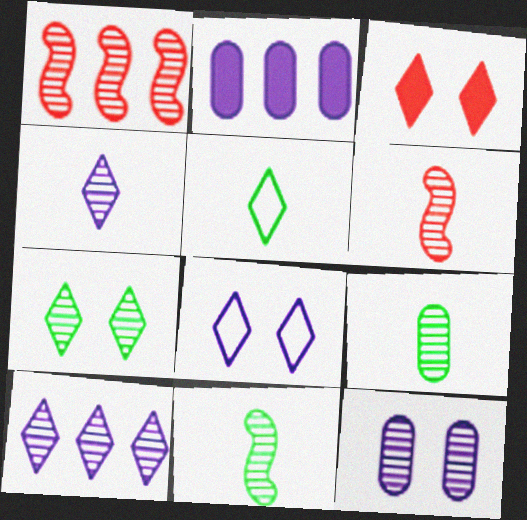[[3, 5, 10], 
[3, 7, 8], 
[4, 6, 9]]